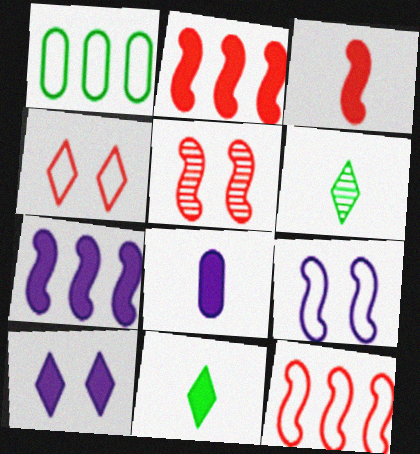[[3, 5, 12], 
[3, 8, 11], 
[7, 8, 10]]